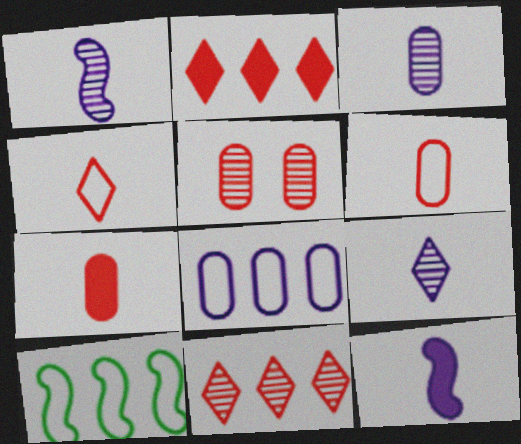[[1, 3, 9]]